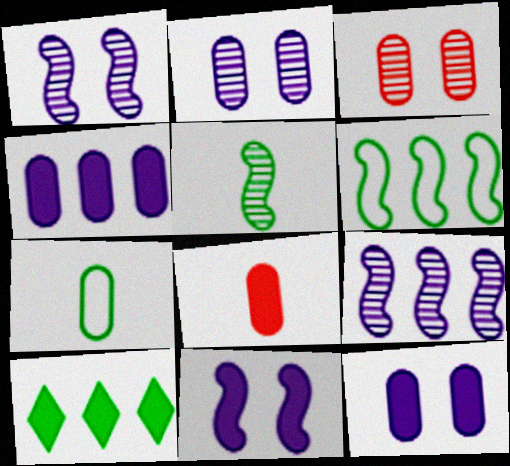[[3, 4, 7], 
[8, 10, 11]]